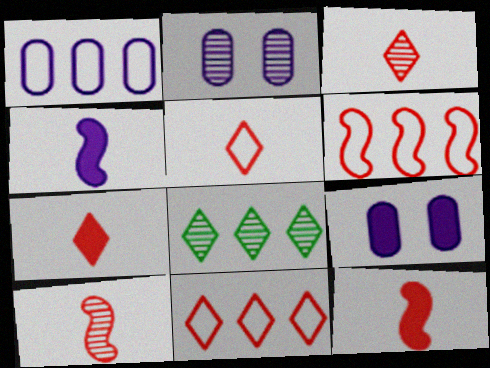[[2, 8, 10], 
[3, 5, 7]]